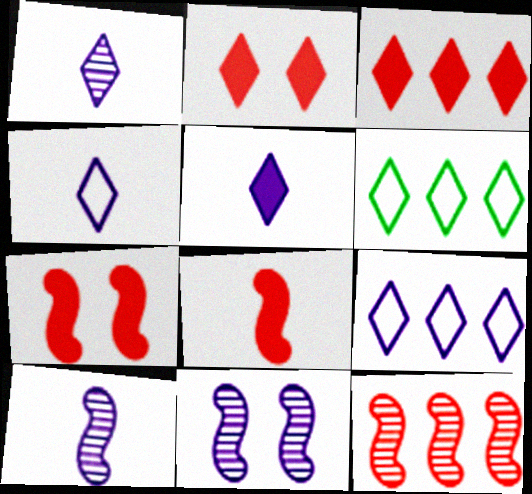[[1, 2, 6], 
[1, 4, 5]]